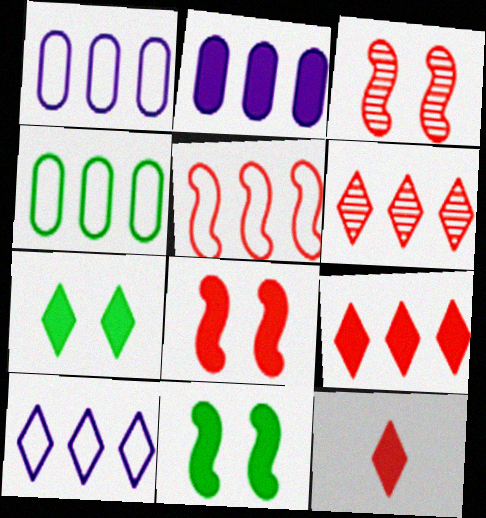[[2, 11, 12], 
[4, 5, 10]]